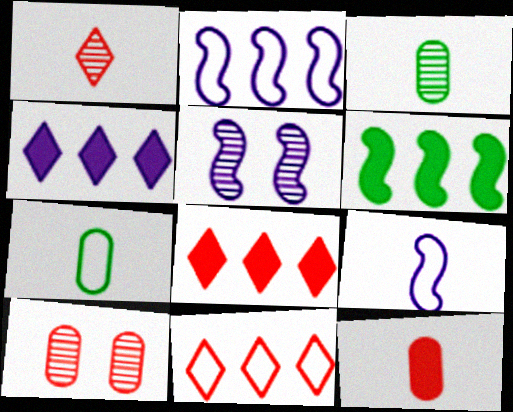[[5, 7, 8]]